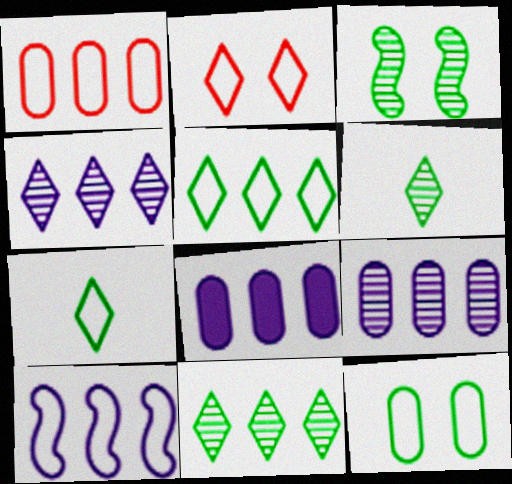[[1, 5, 10], 
[4, 8, 10]]